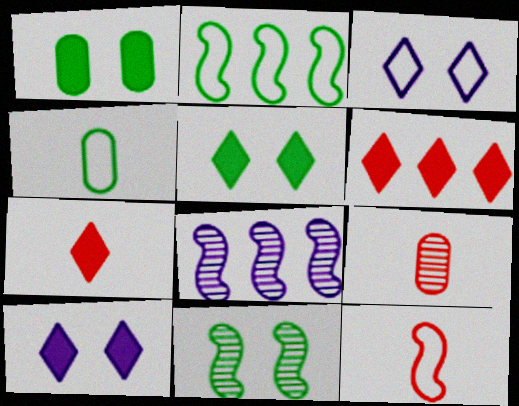[[2, 9, 10], 
[7, 9, 12]]